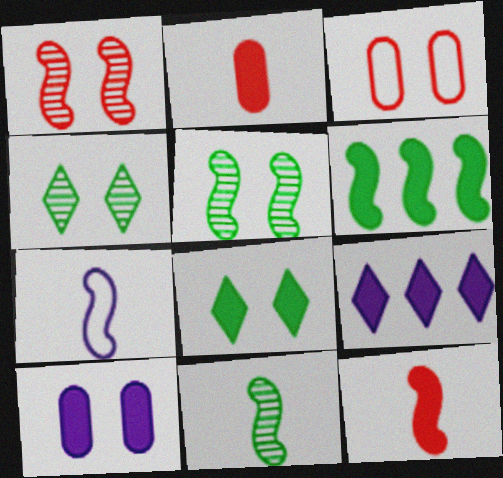[[1, 6, 7], 
[3, 9, 11], 
[7, 11, 12]]